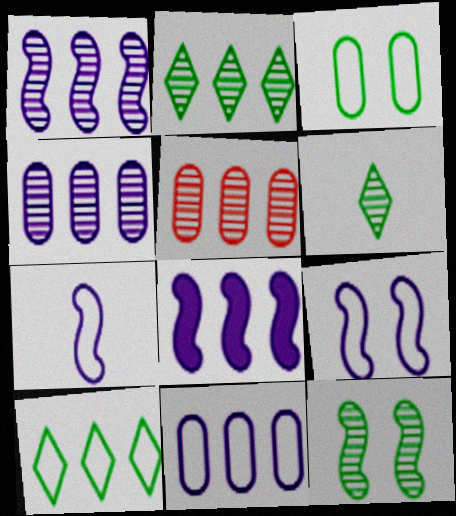[[1, 2, 5], 
[5, 8, 10]]